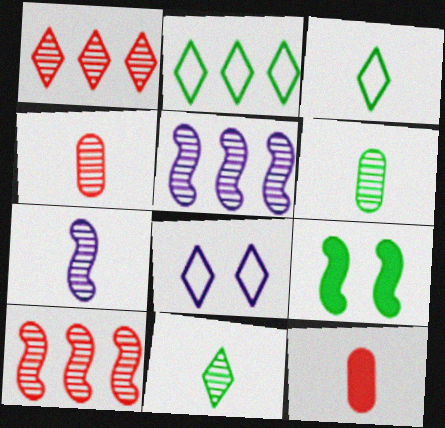[[2, 6, 9], 
[3, 7, 12], 
[4, 7, 11]]